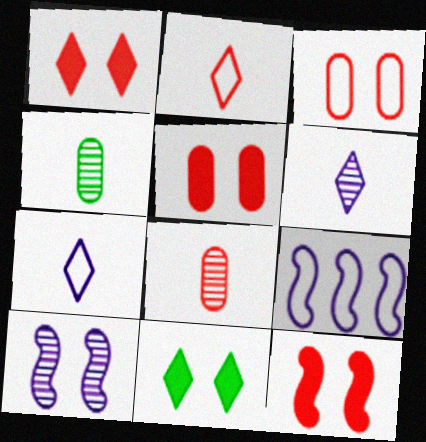[[1, 4, 9], 
[1, 5, 12], 
[3, 10, 11], 
[8, 9, 11]]